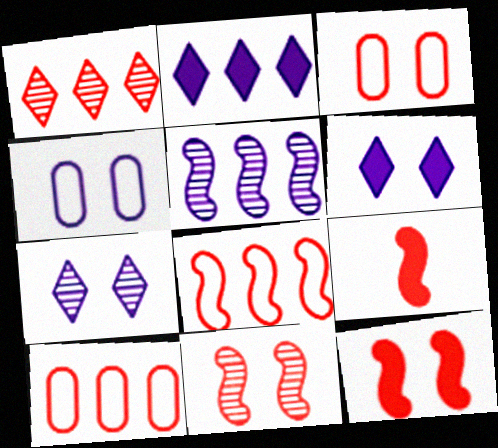[[1, 3, 9], 
[8, 9, 11]]